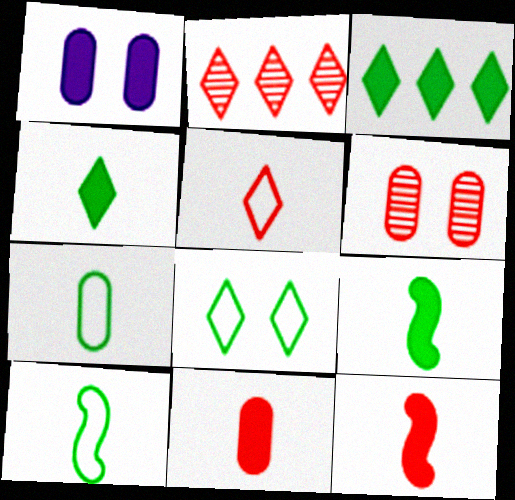[[1, 2, 10], 
[1, 3, 12]]